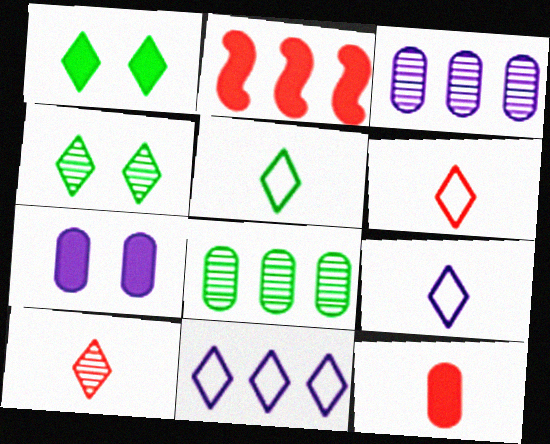[[1, 10, 11], 
[2, 8, 11], 
[5, 6, 9]]